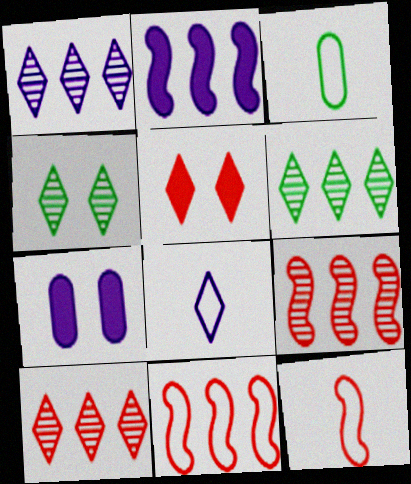[[1, 6, 10], 
[3, 8, 12], 
[5, 6, 8], 
[6, 7, 12]]